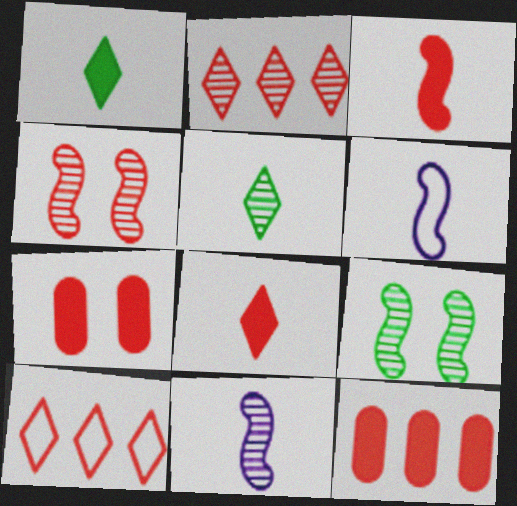[]